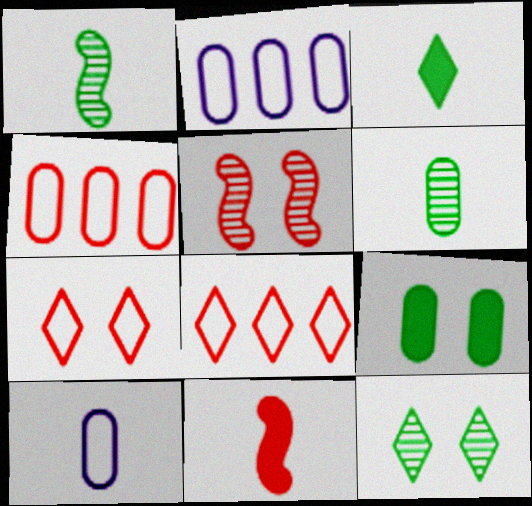[[2, 3, 5], 
[2, 11, 12]]